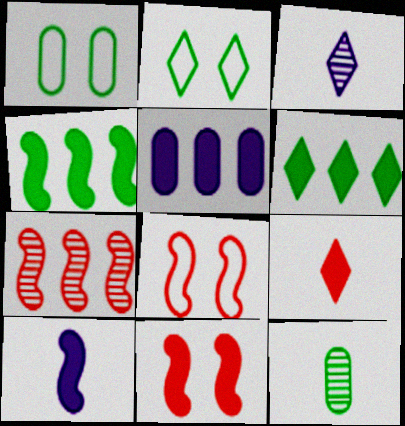[[2, 4, 12], 
[4, 10, 11]]